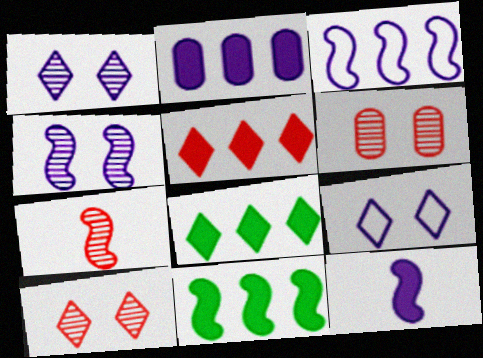[[2, 5, 11], 
[3, 4, 12]]